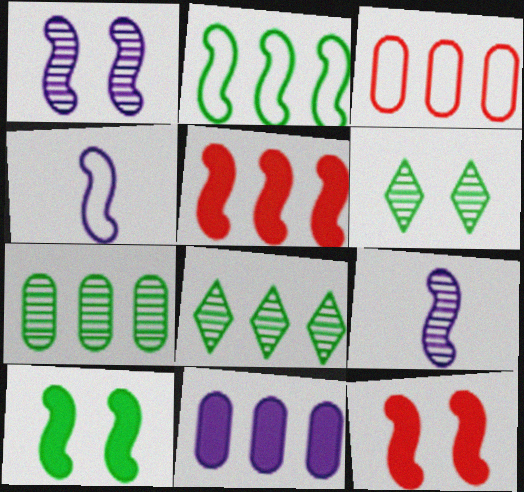[[2, 9, 12], 
[3, 7, 11]]